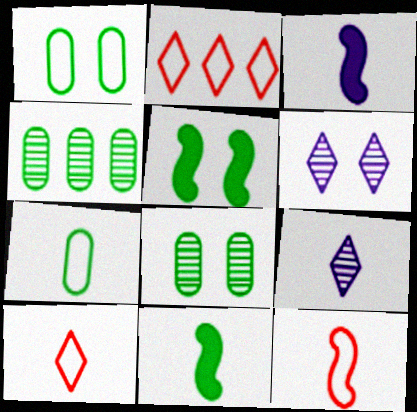[[2, 3, 8]]